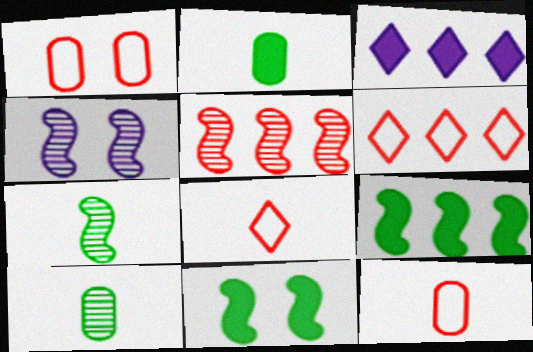[[1, 3, 7], 
[2, 4, 6], 
[4, 5, 7]]